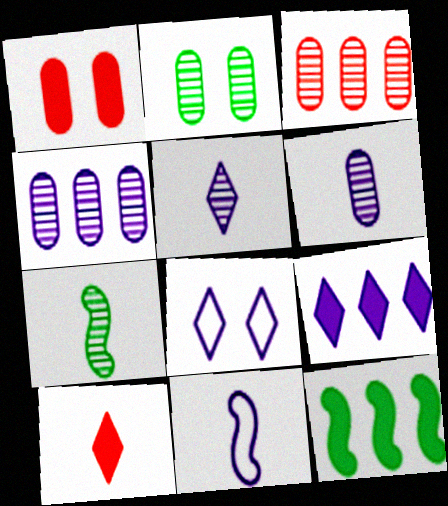[[2, 3, 6], 
[5, 8, 9]]